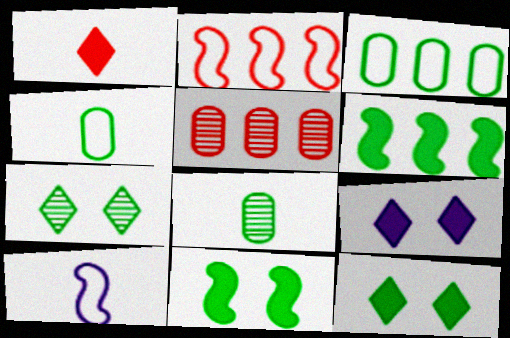[[1, 8, 10], 
[2, 8, 9], 
[4, 6, 7], 
[5, 10, 12]]